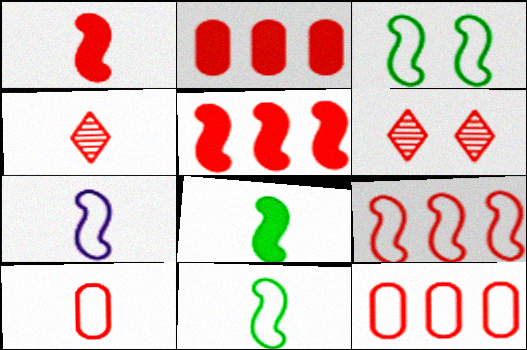[[1, 4, 10], 
[1, 6, 12], 
[3, 7, 9], 
[5, 6, 10]]